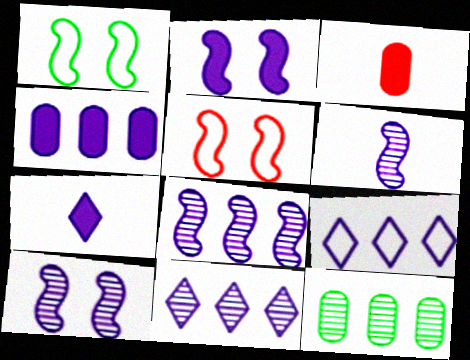[[1, 3, 11], 
[2, 4, 7], 
[4, 8, 9], 
[5, 7, 12], 
[6, 8, 10]]